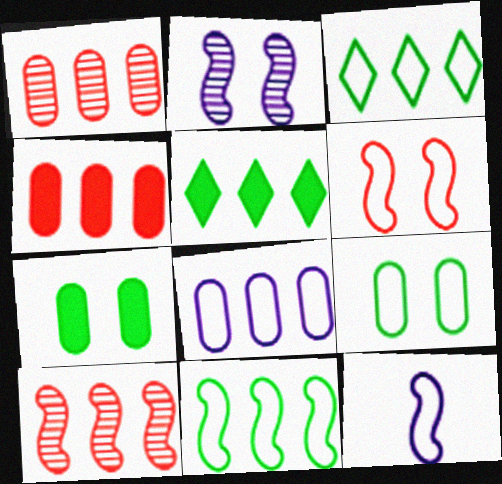[[5, 8, 10], 
[6, 11, 12]]